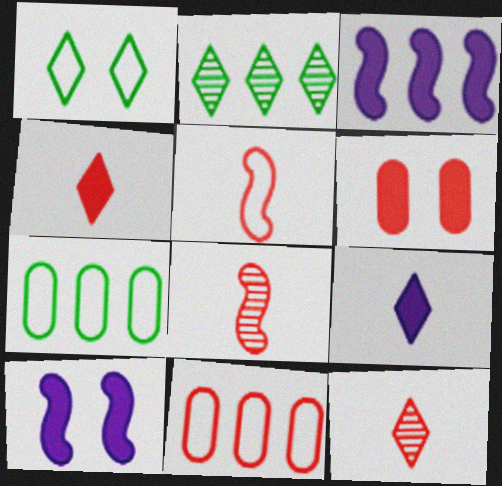[[2, 3, 11], 
[7, 10, 12]]